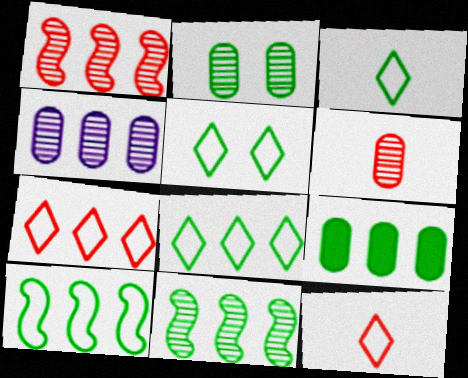[[2, 4, 6], 
[3, 5, 8], 
[8, 9, 11]]